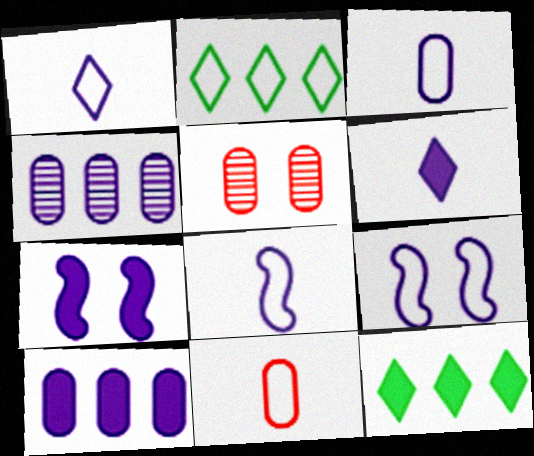[[1, 3, 8], 
[1, 4, 7], 
[2, 9, 11], 
[4, 6, 9], 
[5, 8, 12], 
[6, 7, 10]]